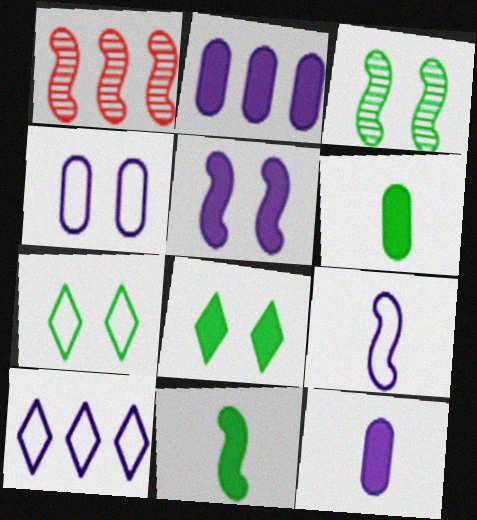[[1, 7, 12], 
[4, 9, 10]]